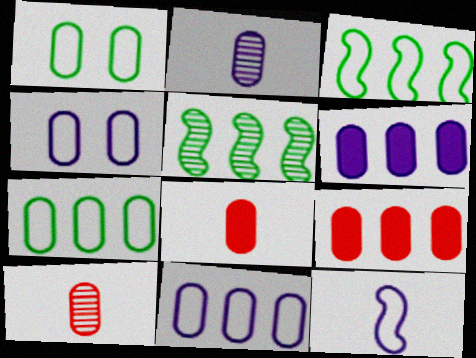[[1, 2, 9], 
[1, 6, 10], 
[2, 4, 6]]